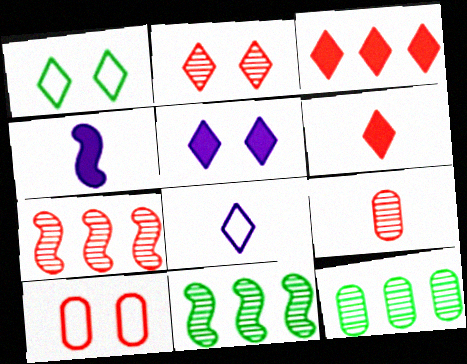[[1, 2, 5], 
[2, 7, 9], 
[6, 7, 10]]